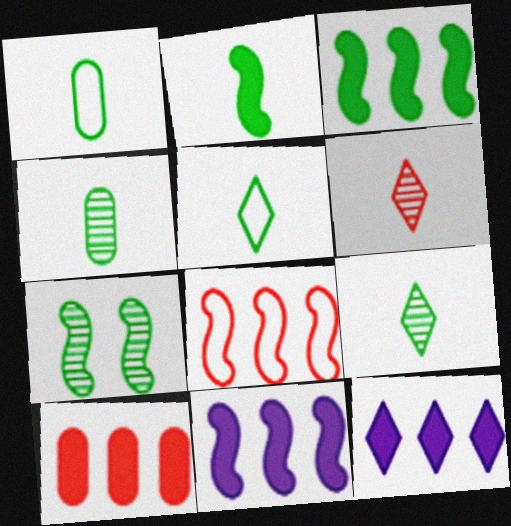[[1, 2, 9], 
[2, 4, 5], 
[3, 10, 12]]